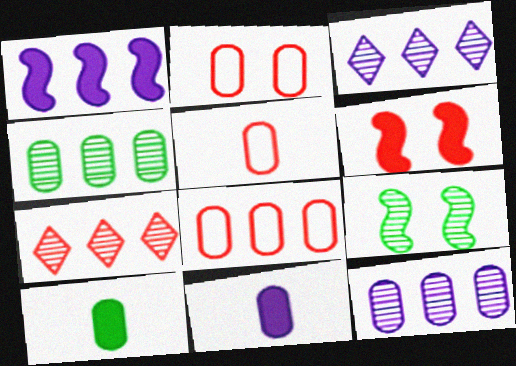[[2, 4, 11], 
[2, 5, 8], 
[2, 10, 12], 
[5, 6, 7]]